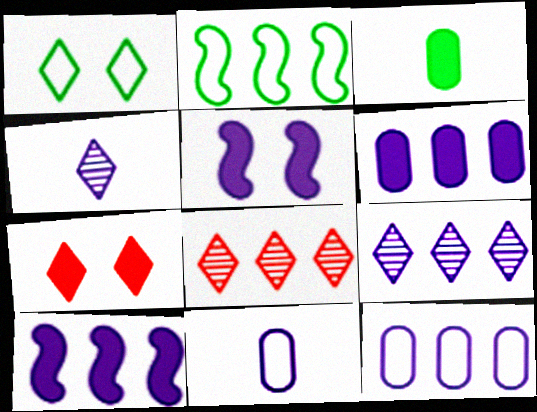[[2, 6, 8], 
[3, 7, 10], 
[4, 5, 12], 
[5, 9, 11], 
[9, 10, 12]]